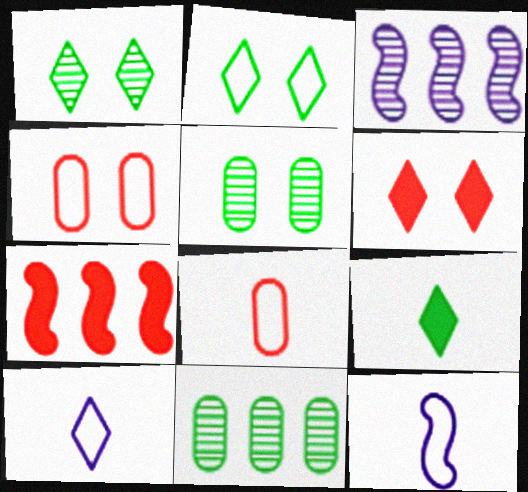[[3, 4, 9], 
[5, 7, 10], 
[6, 11, 12]]